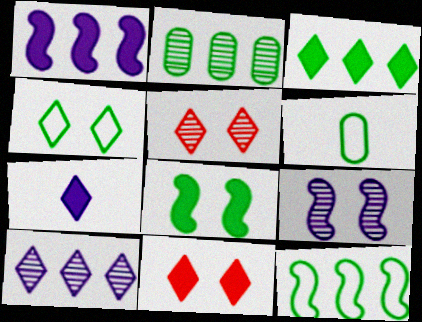[[1, 5, 6], 
[2, 3, 12], 
[3, 7, 11], 
[4, 6, 12]]